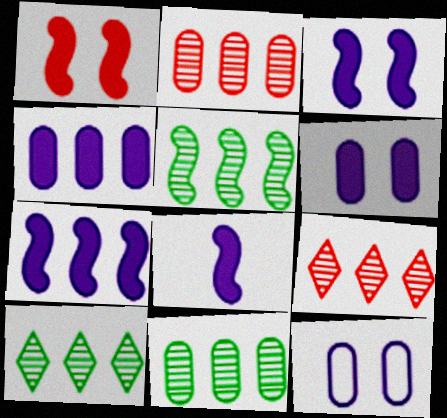[[3, 7, 8], 
[5, 10, 11]]